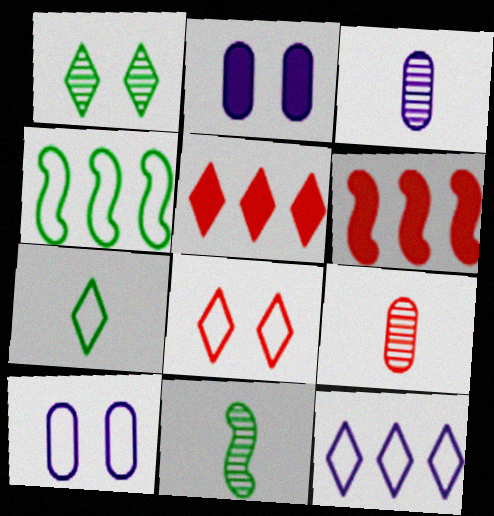[[5, 10, 11], 
[6, 8, 9], 
[7, 8, 12]]